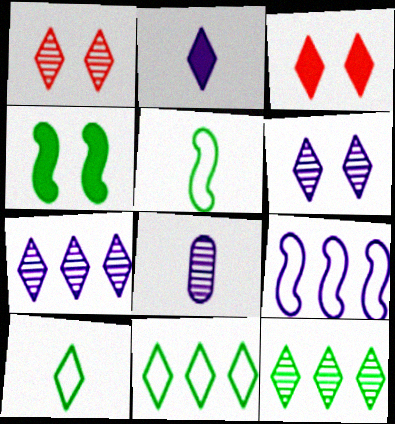[[1, 2, 11], 
[3, 7, 10]]